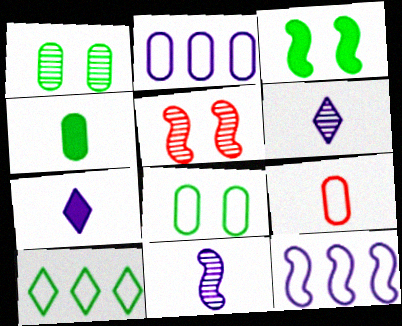[[2, 8, 9]]